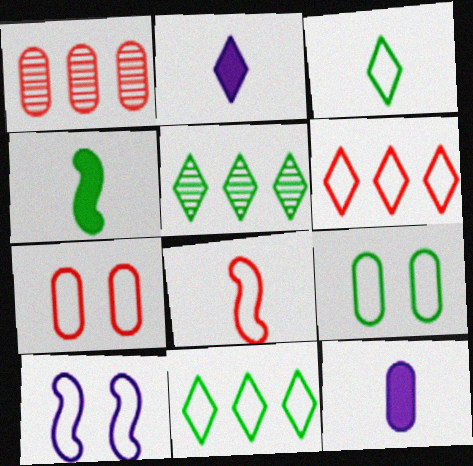[[1, 9, 12], 
[4, 5, 9], 
[6, 7, 8]]